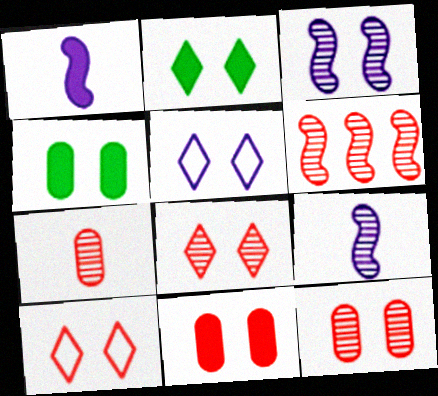[[2, 5, 8], 
[3, 4, 10], 
[6, 7, 8]]